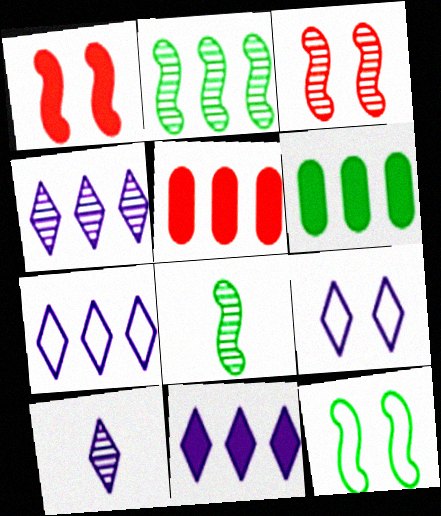[[2, 5, 7], 
[4, 7, 11], 
[5, 8, 9], 
[5, 10, 12], 
[9, 10, 11]]